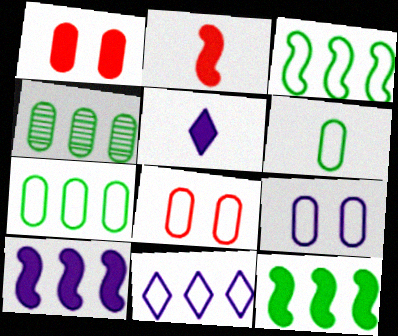[[1, 5, 12]]